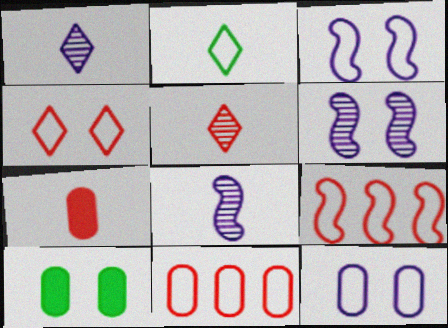[[1, 9, 10], 
[2, 3, 11], 
[2, 7, 8], 
[2, 9, 12], 
[4, 6, 10]]